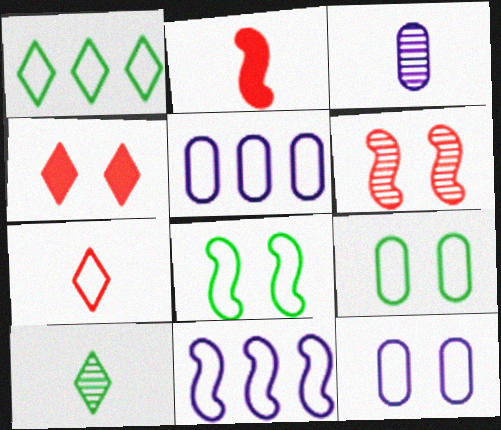[[5, 7, 8], 
[7, 9, 11]]